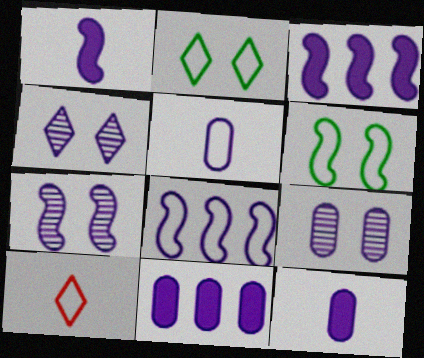[[1, 7, 8], 
[3, 4, 5], 
[4, 7, 9], 
[4, 8, 12], 
[5, 9, 11]]